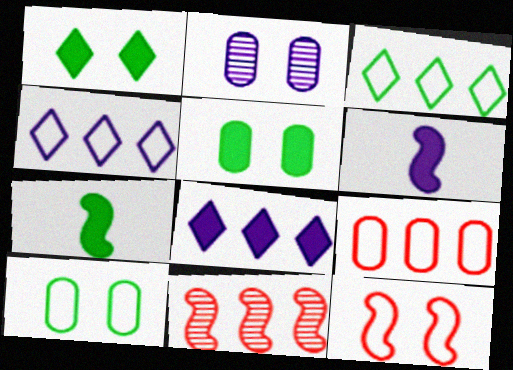[[1, 2, 12], 
[2, 4, 6]]